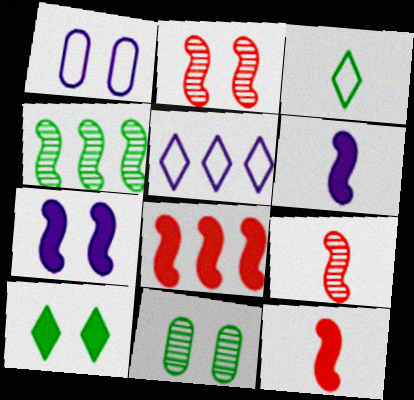[[1, 2, 10], 
[5, 11, 12]]